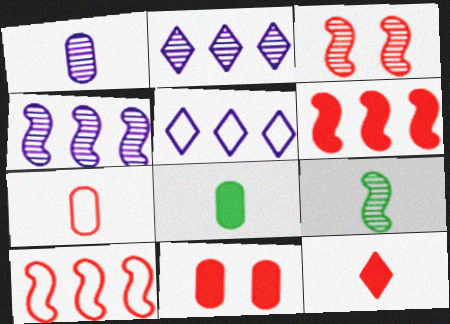[[1, 7, 8], 
[3, 4, 9], 
[3, 5, 8], 
[5, 9, 11], 
[6, 11, 12]]